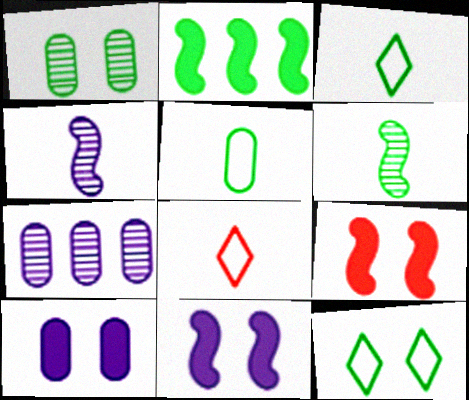[[1, 2, 3], 
[3, 7, 9]]